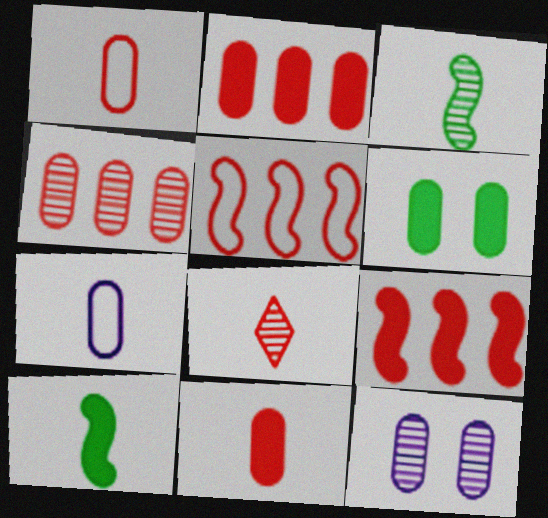[[4, 6, 7], 
[7, 8, 10]]